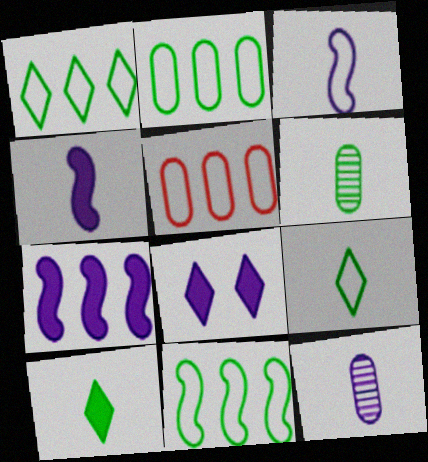[[1, 2, 11]]